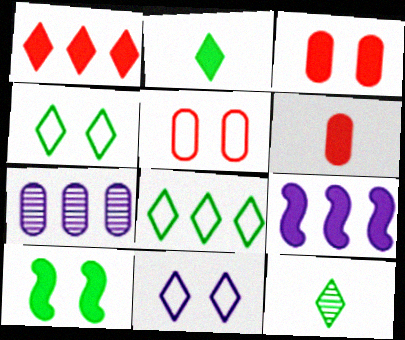[[1, 11, 12], 
[2, 3, 9], 
[5, 9, 12]]